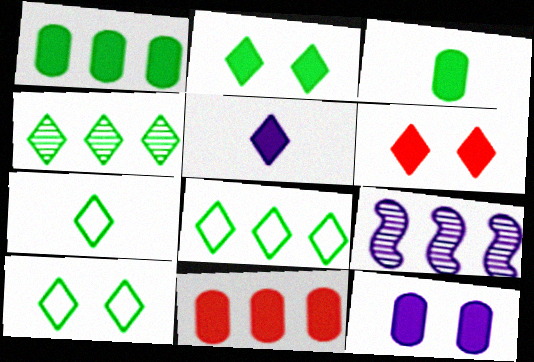[[2, 4, 7], 
[3, 11, 12], 
[7, 8, 10], 
[8, 9, 11]]